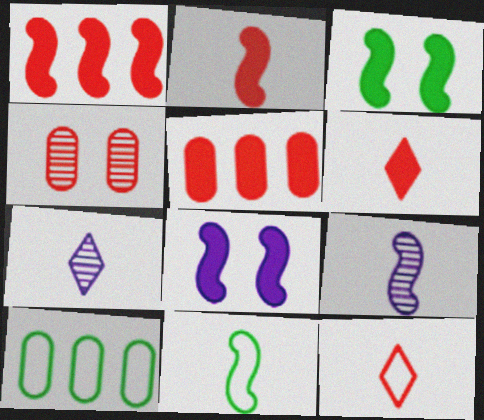[[1, 4, 12], 
[2, 9, 11]]